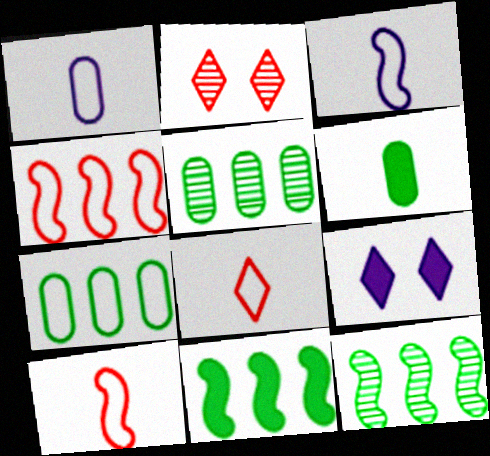[[1, 2, 11], 
[5, 9, 10]]